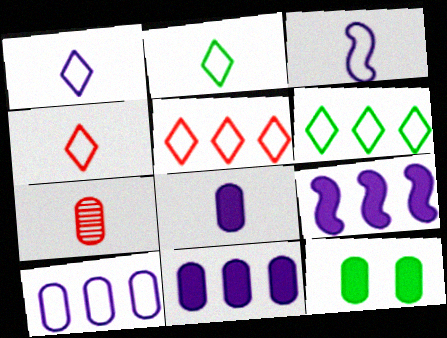[[1, 2, 4], 
[7, 10, 12]]